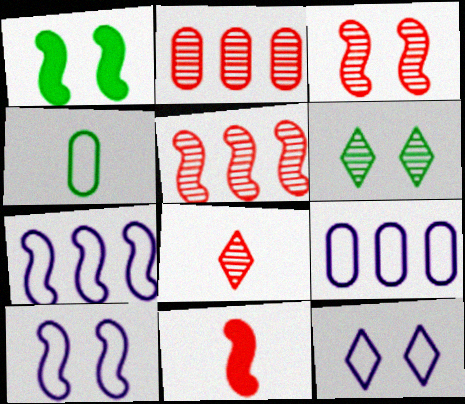[[1, 3, 10], 
[1, 8, 9], 
[2, 3, 8], 
[6, 9, 11]]